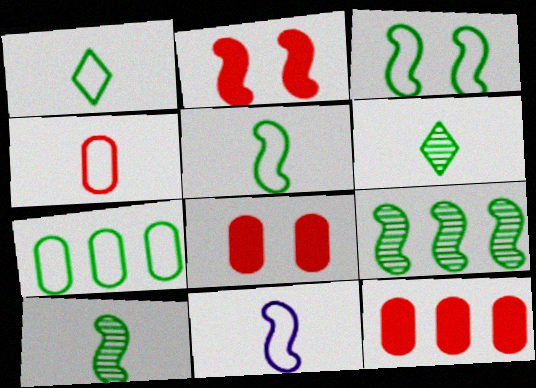[[1, 3, 7], 
[1, 4, 11], 
[2, 9, 11]]